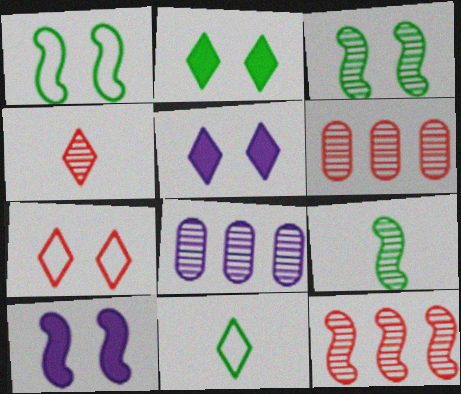[[3, 4, 8], 
[6, 10, 11]]